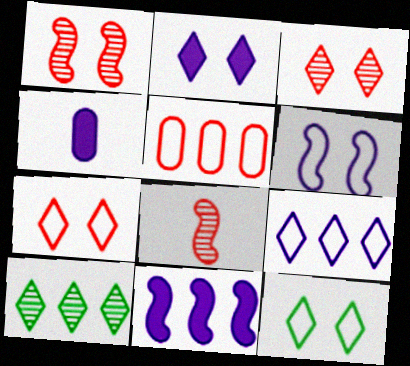[[2, 3, 12], 
[2, 4, 11], 
[5, 10, 11]]